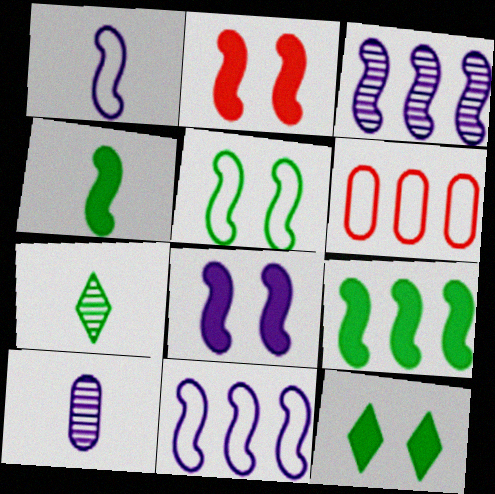[[1, 3, 8], 
[6, 7, 8]]